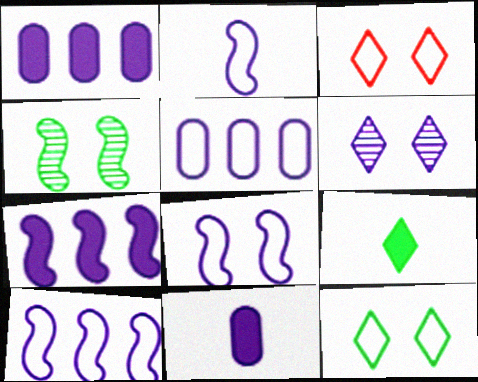[[1, 2, 6], 
[2, 8, 10], 
[6, 10, 11]]